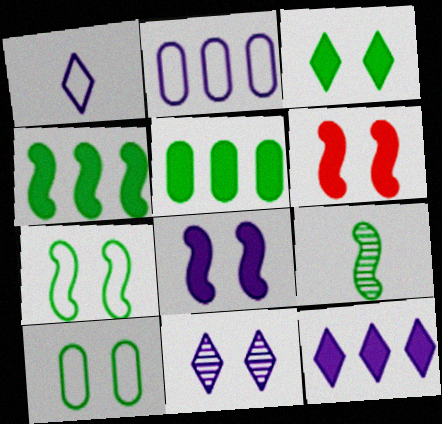[[1, 11, 12], 
[4, 7, 9], 
[6, 10, 11]]